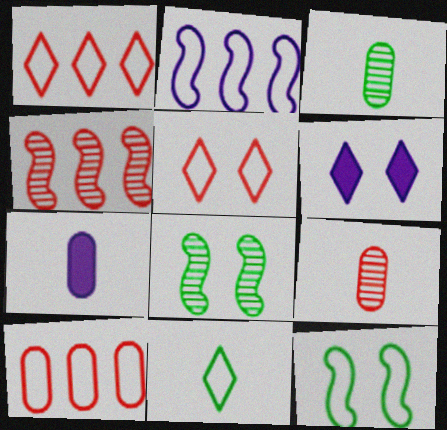[[1, 7, 8]]